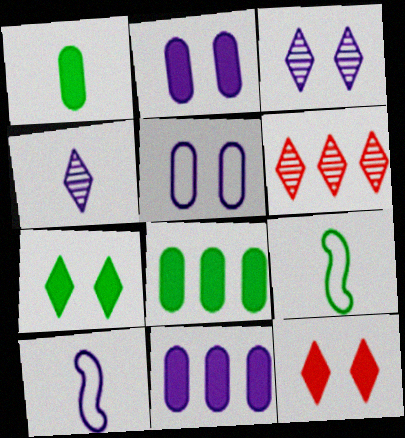[[2, 6, 9], 
[3, 10, 11]]